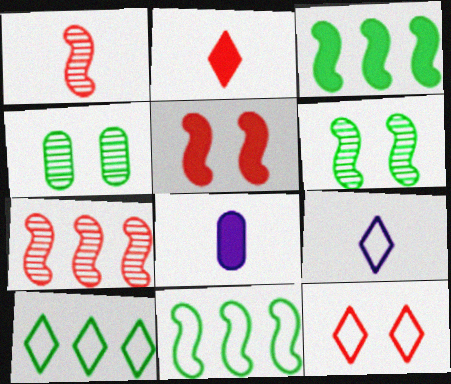[[9, 10, 12]]